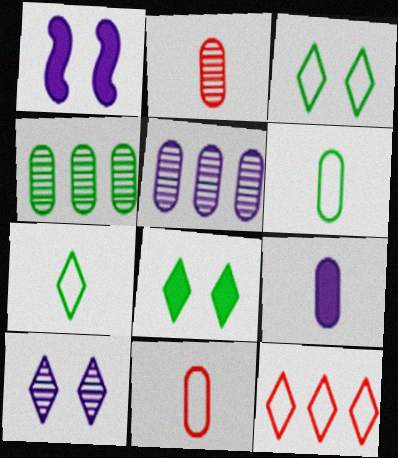[[2, 6, 9]]